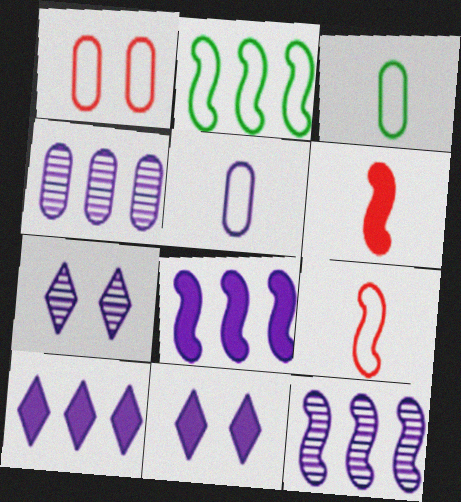[[5, 7, 8], 
[5, 11, 12]]